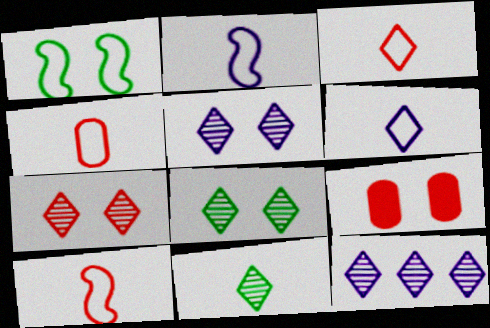[[1, 5, 9], 
[3, 4, 10], 
[5, 7, 8], 
[7, 11, 12]]